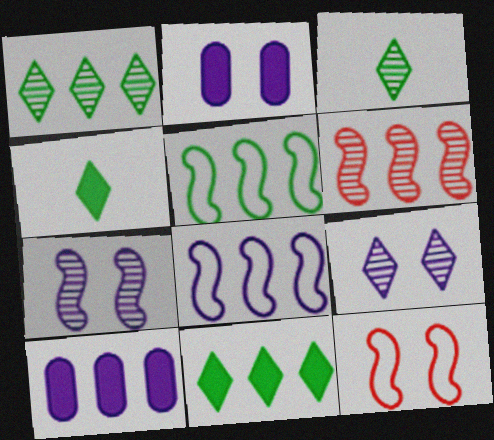[[3, 10, 12]]